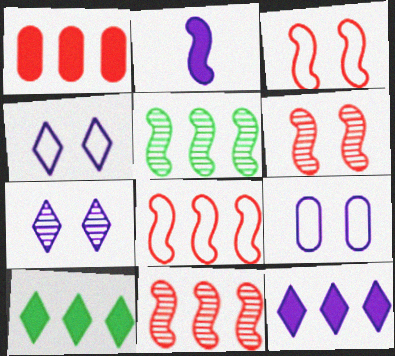[[2, 3, 5]]